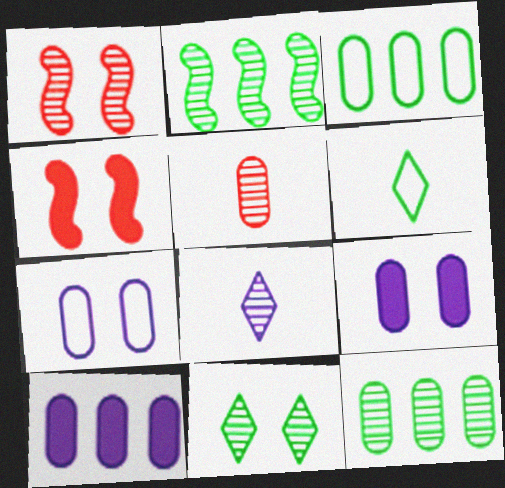[[1, 6, 10], 
[1, 8, 12], 
[3, 4, 8], 
[3, 5, 9], 
[4, 7, 11]]